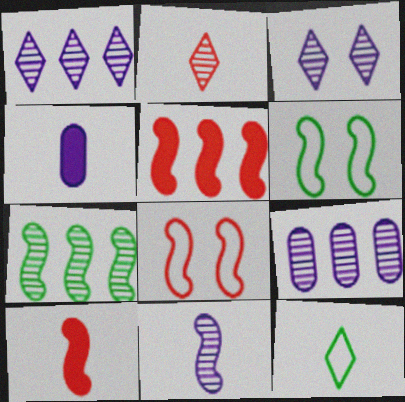[[3, 9, 11], 
[5, 6, 11]]